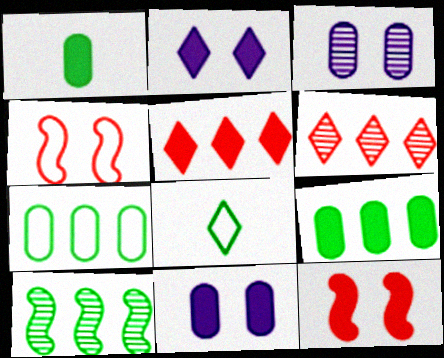[[2, 6, 8]]